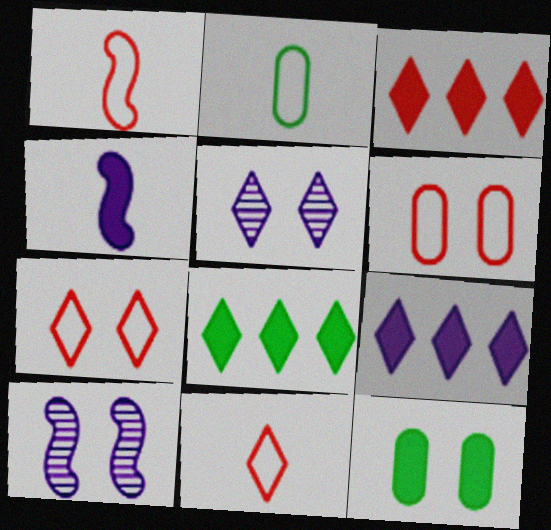[[2, 3, 10], 
[3, 4, 12], 
[3, 8, 9], 
[5, 8, 11], 
[7, 10, 12]]